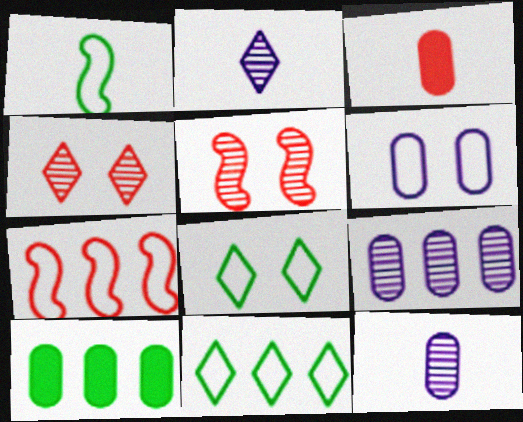[[1, 2, 3], 
[3, 4, 7]]